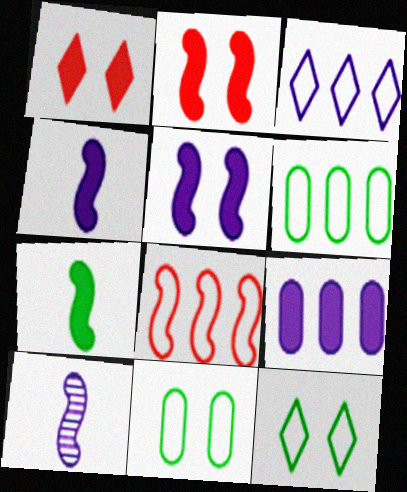[[1, 6, 10], 
[1, 7, 9], 
[3, 6, 8]]